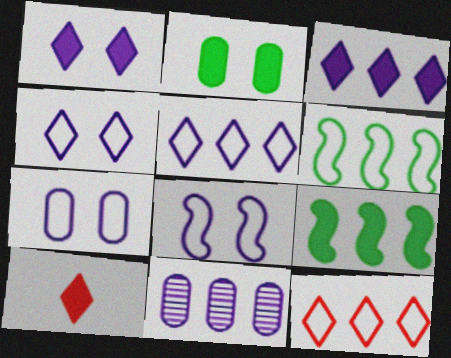[[4, 7, 8], 
[9, 11, 12]]